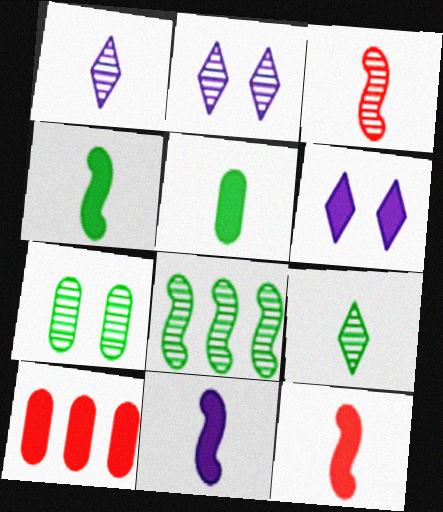[[4, 6, 10], 
[4, 11, 12], 
[7, 8, 9]]